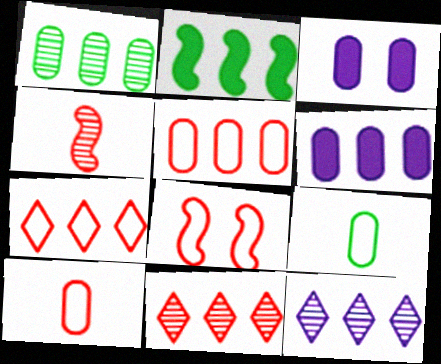[[1, 3, 10], 
[1, 5, 6], 
[2, 5, 12], 
[7, 8, 10]]